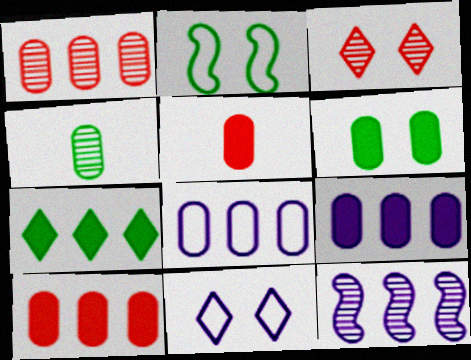[[2, 4, 7], 
[3, 4, 12], 
[5, 6, 9]]